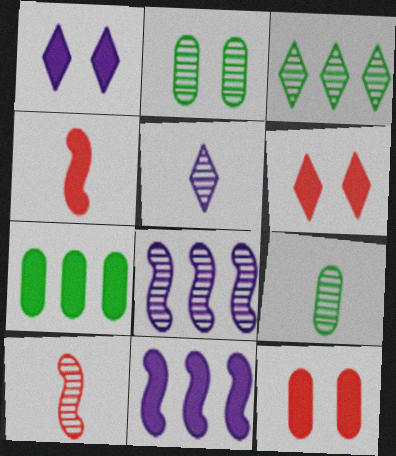[[1, 4, 7], 
[5, 9, 10]]